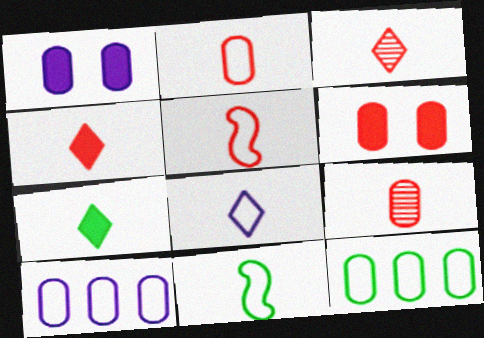[[1, 9, 12], 
[2, 8, 11], 
[3, 7, 8], 
[4, 5, 9]]